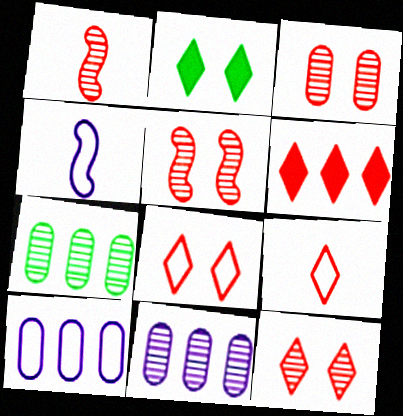[[1, 2, 10], 
[3, 5, 12], 
[6, 9, 12]]